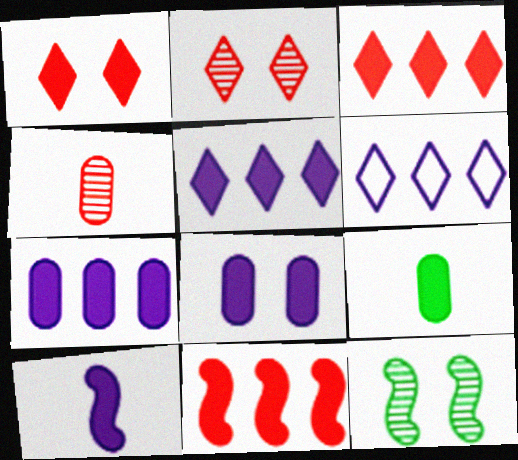[[5, 8, 10]]